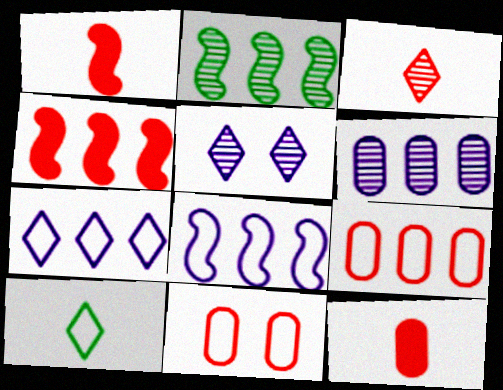[[2, 4, 8], 
[3, 4, 11], 
[8, 10, 11]]